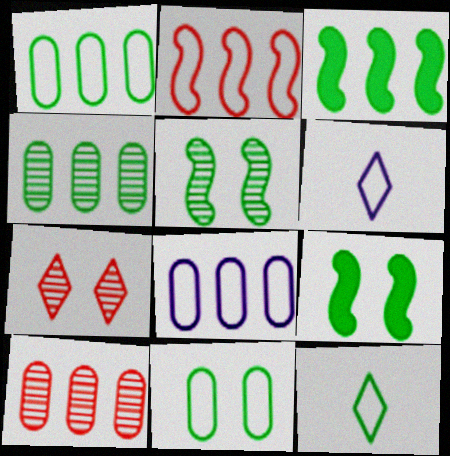[[2, 6, 11], 
[4, 9, 12], 
[6, 9, 10]]